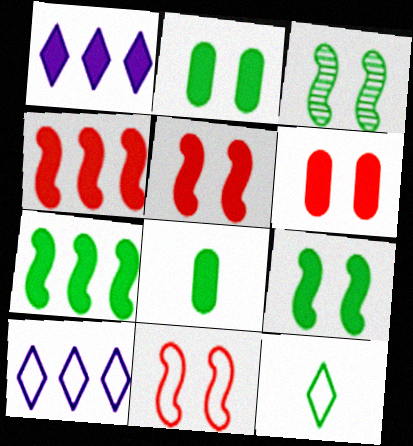[[1, 5, 8]]